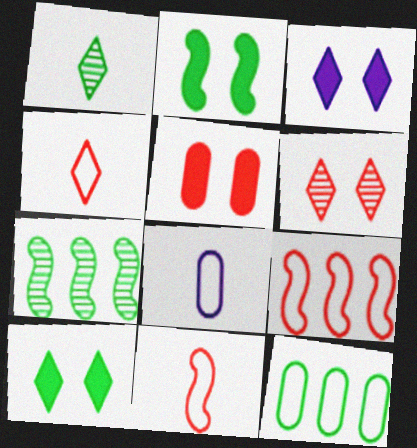[[1, 2, 12], 
[2, 3, 5]]